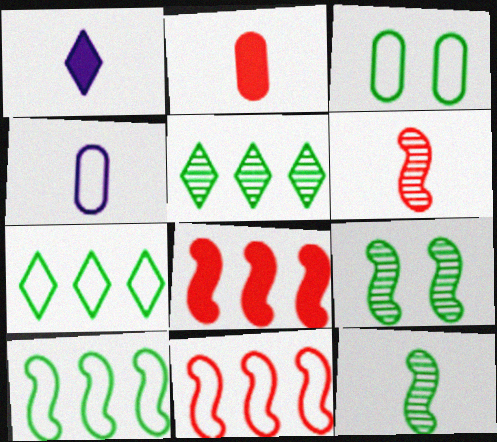[]